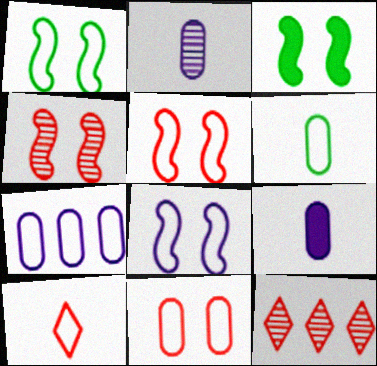[[1, 5, 8], 
[1, 7, 10], 
[1, 9, 12], 
[3, 4, 8], 
[6, 7, 11]]